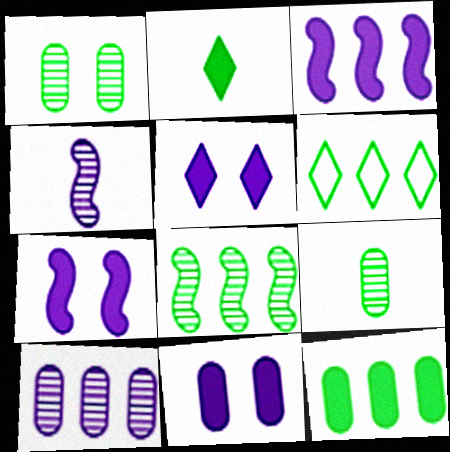[[5, 7, 11], 
[6, 8, 12]]